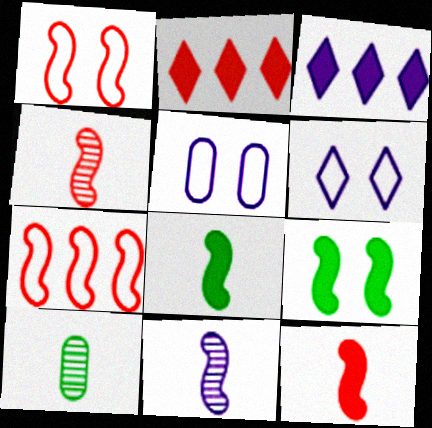[[1, 3, 10], 
[3, 5, 11], 
[7, 9, 11]]